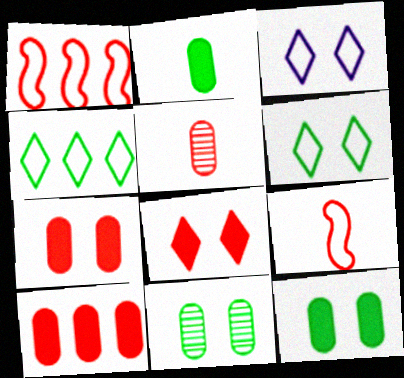[[1, 5, 8]]